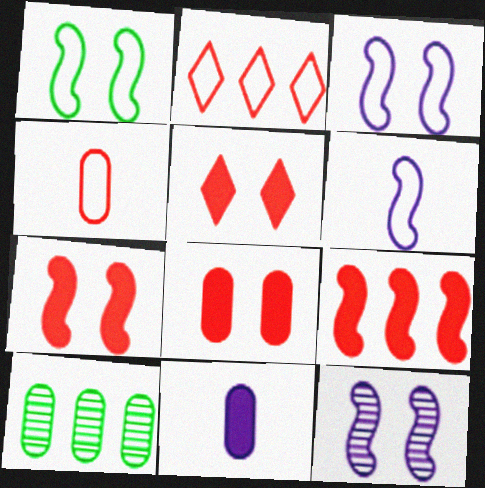[[1, 7, 12], 
[5, 6, 10], 
[5, 7, 8]]